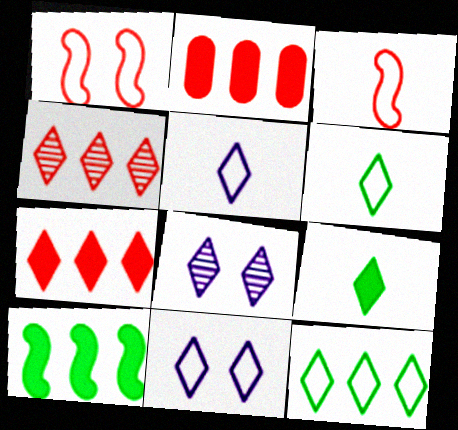[[4, 9, 11], 
[6, 7, 8]]